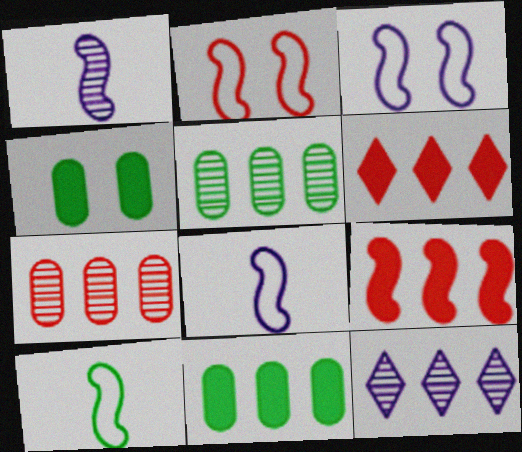[]